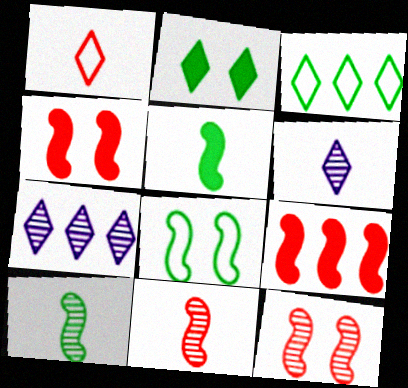[[1, 2, 7]]